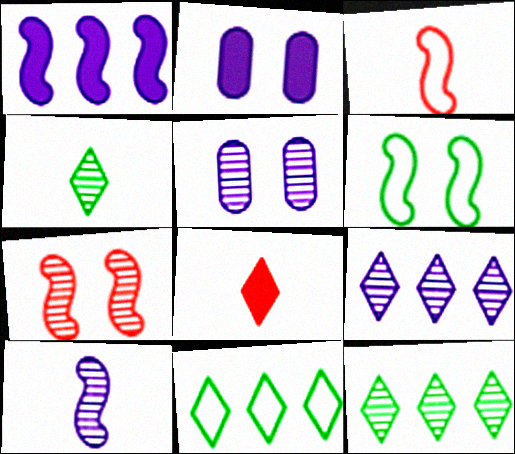[[2, 3, 12], 
[5, 9, 10]]